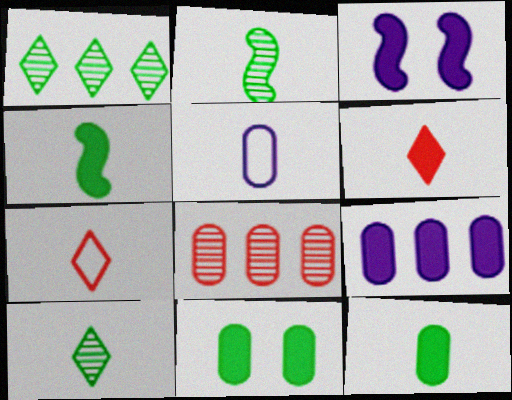[[2, 5, 6], 
[5, 8, 11]]